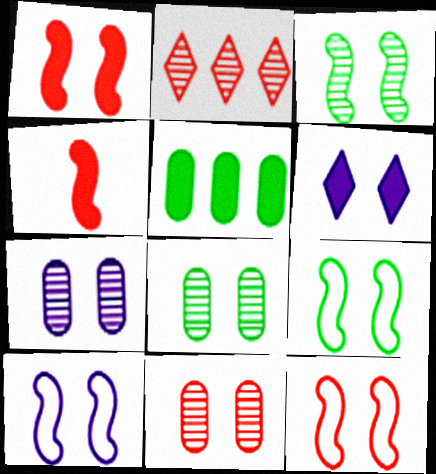[[1, 3, 10], 
[4, 5, 6], 
[6, 7, 10], 
[6, 8, 12], 
[6, 9, 11], 
[7, 8, 11], 
[9, 10, 12]]